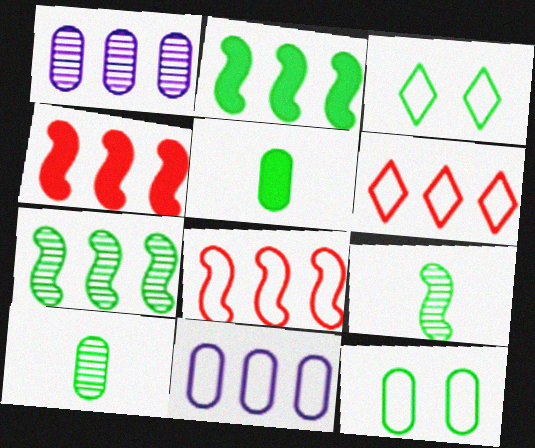[[1, 2, 6], 
[2, 3, 10], 
[3, 5, 7]]